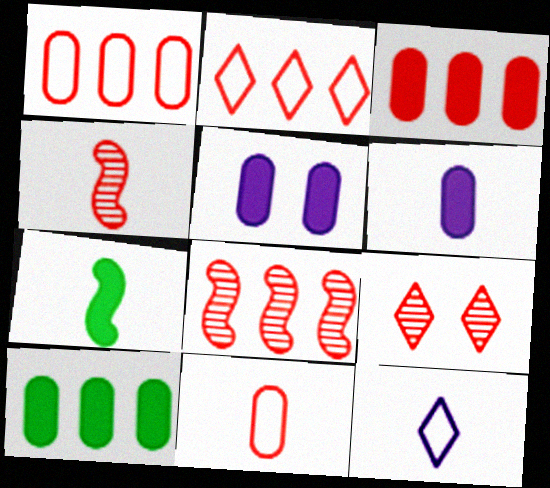[[2, 3, 8]]